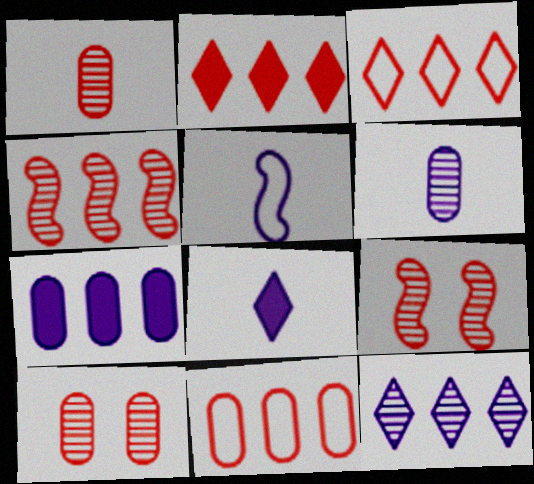[[2, 4, 11], 
[5, 6, 8]]